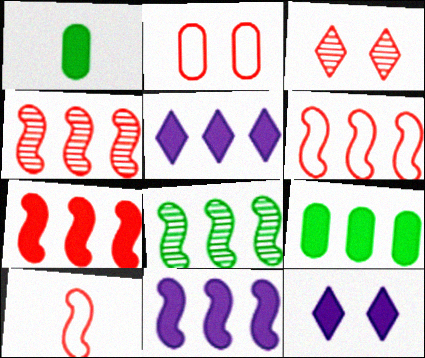[[1, 7, 12], 
[4, 6, 7], 
[5, 7, 9], 
[6, 8, 11]]